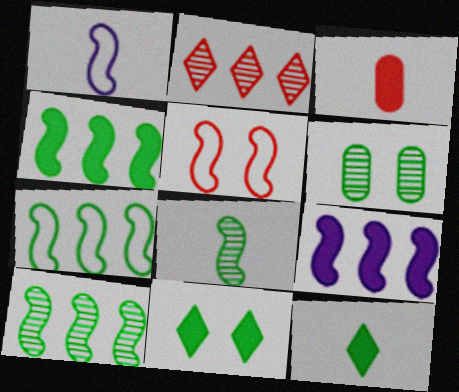[[1, 5, 7], 
[2, 3, 5], 
[3, 9, 11], 
[4, 7, 10], 
[5, 8, 9], 
[6, 7, 12]]